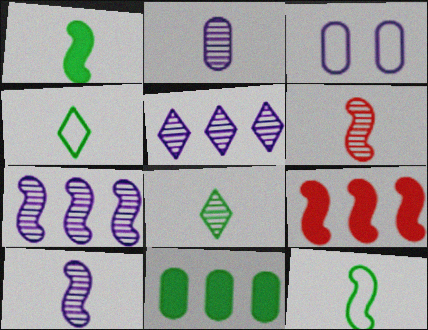[[2, 6, 8], 
[3, 8, 9]]